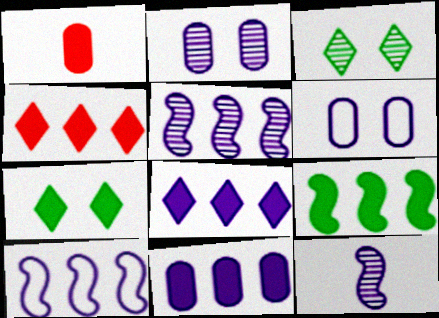[[1, 3, 10], 
[4, 9, 11], 
[6, 8, 12]]